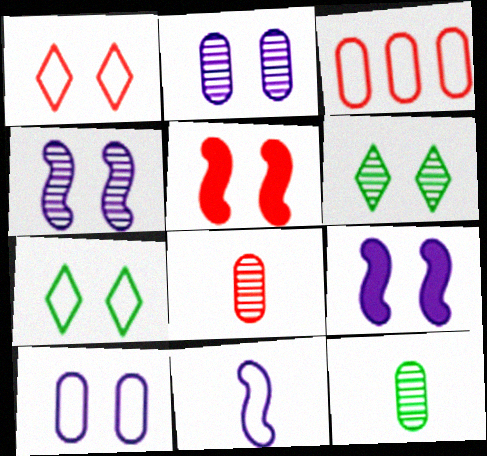[[2, 5, 7], 
[3, 7, 11], 
[5, 6, 10]]